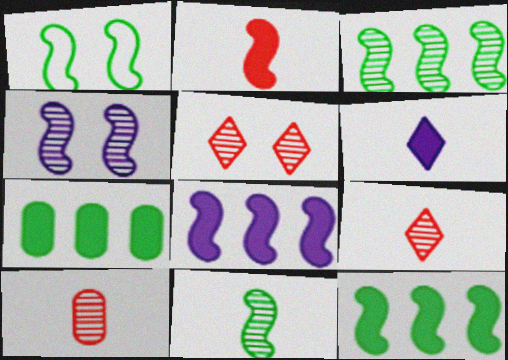[[1, 11, 12]]